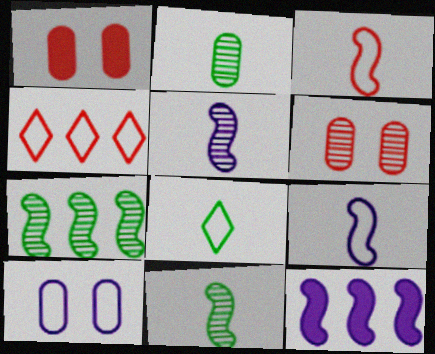[[6, 8, 12]]